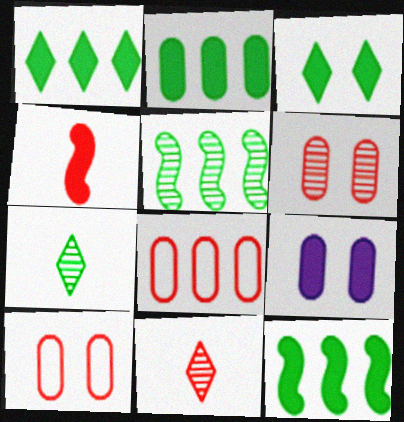[[1, 2, 12], 
[1, 4, 9]]